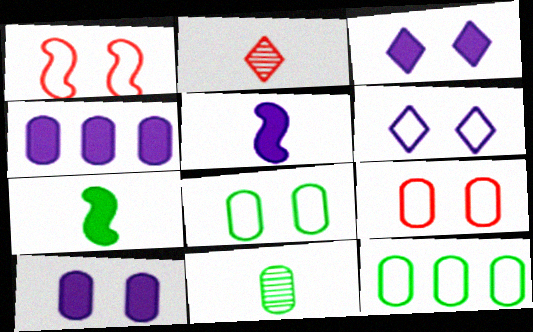[[1, 6, 8], 
[3, 4, 5], 
[4, 9, 11]]